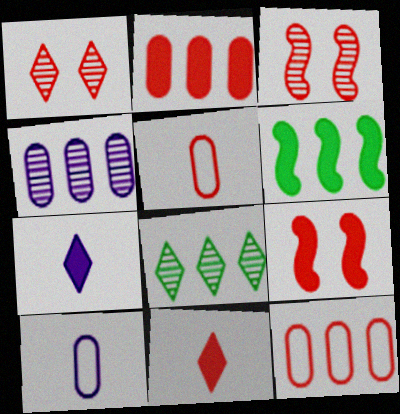[[1, 6, 10], 
[2, 9, 11], 
[3, 11, 12], 
[8, 9, 10]]